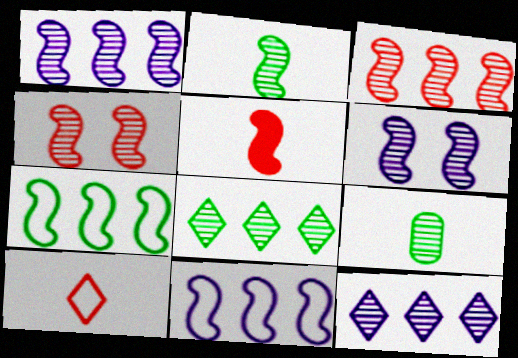[[1, 2, 4], 
[2, 3, 6], 
[4, 9, 12], 
[5, 6, 7]]